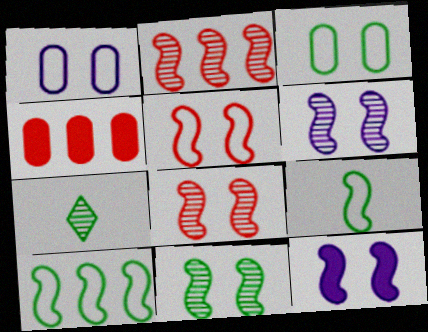[[2, 9, 12], 
[5, 11, 12], 
[6, 8, 11]]